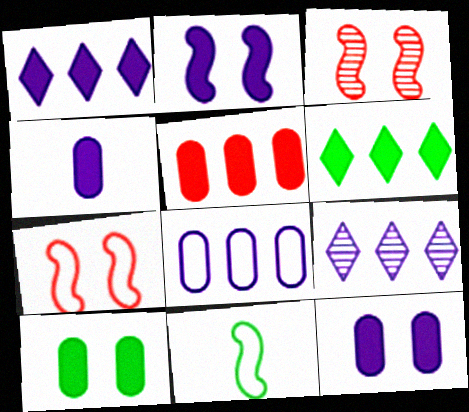[[1, 2, 4], 
[4, 5, 10]]